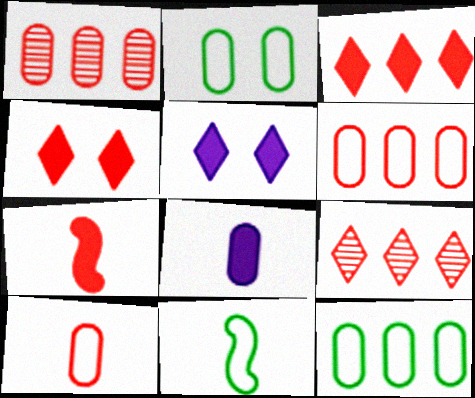[[1, 2, 8], 
[1, 5, 11]]